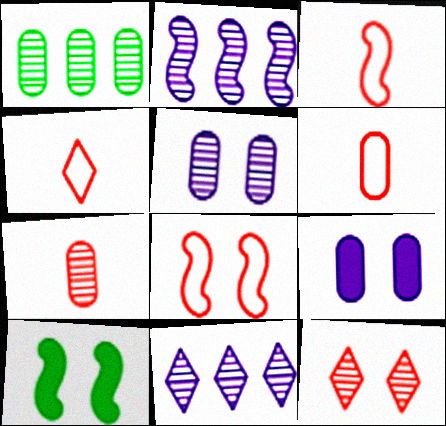[[1, 5, 7], 
[1, 6, 9], 
[2, 3, 10], 
[3, 4, 6], 
[6, 10, 11]]